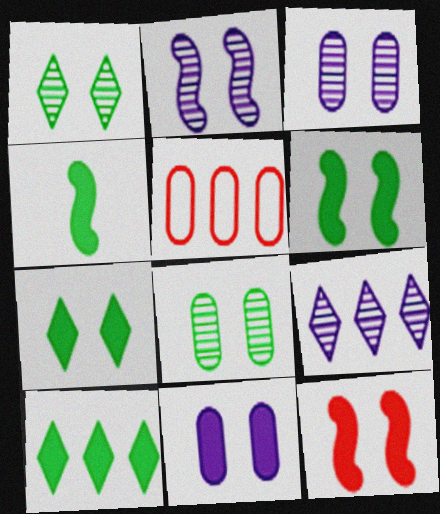[[7, 11, 12]]